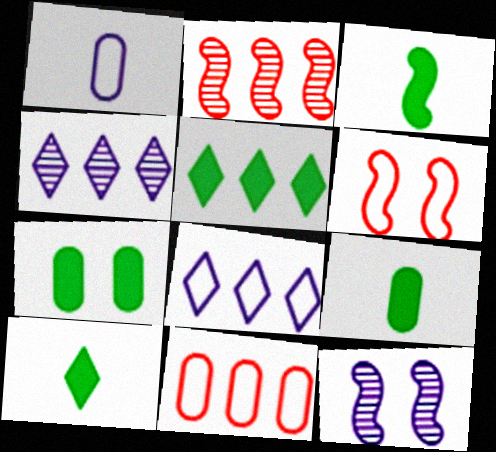[[3, 5, 7], 
[3, 9, 10], 
[4, 6, 9], 
[10, 11, 12]]